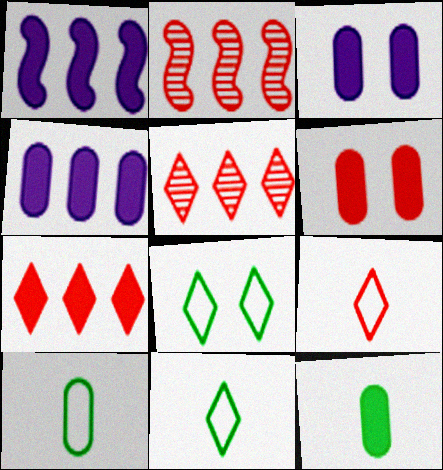[[2, 3, 11], 
[2, 6, 9], 
[4, 6, 12]]